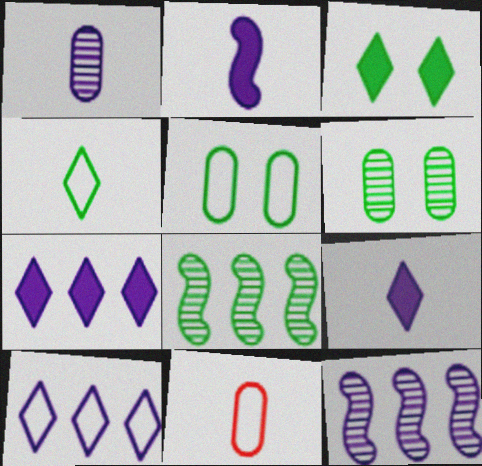[[3, 11, 12]]